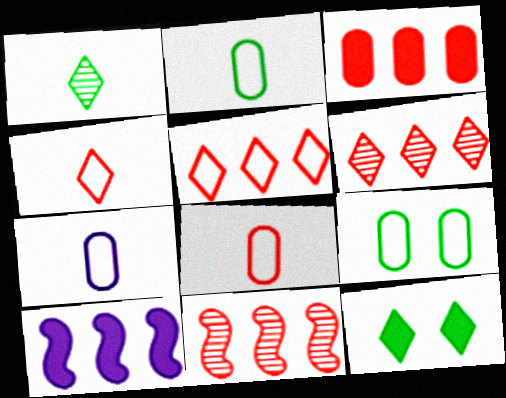[[2, 7, 8], 
[3, 5, 11], 
[7, 11, 12]]